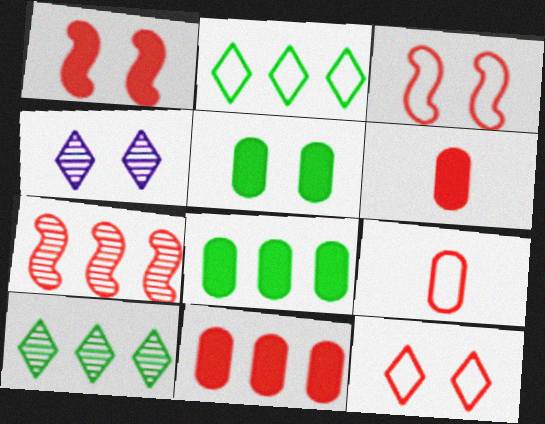[[3, 4, 5], 
[6, 7, 12]]